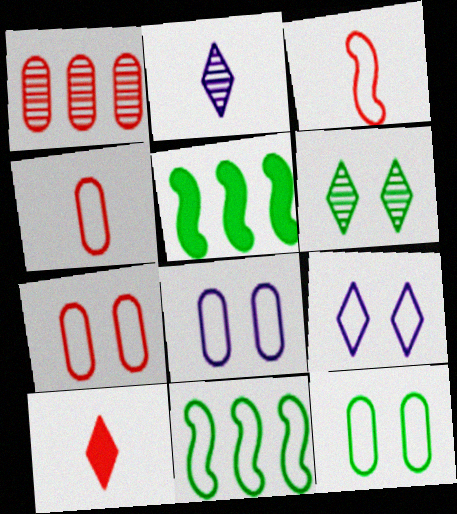[[2, 5, 7], 
[4, 9, 11], 
[7, 8, 12]]